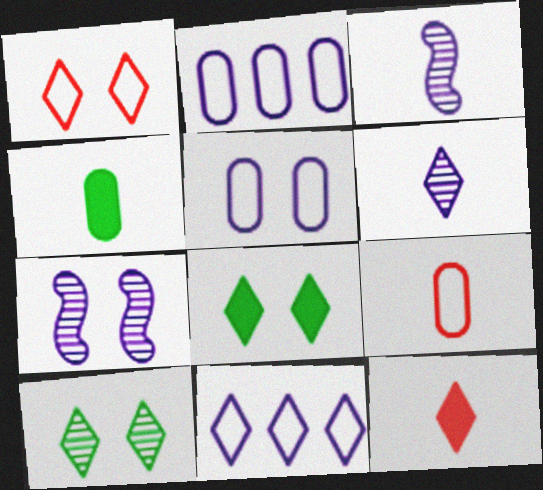[[10, 11, 12]]